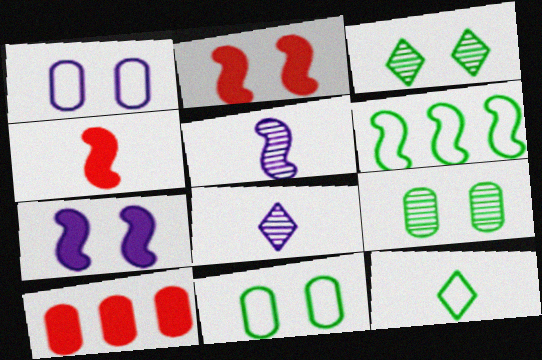[[1, 2, 3], 
[2, 5, 6], 
[6, 11, 12]]